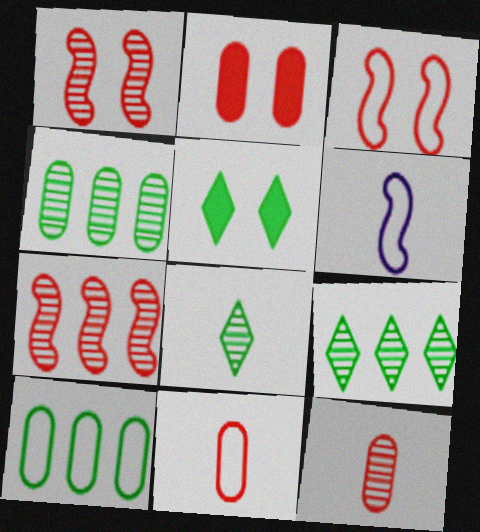[[2, 6, 9]]